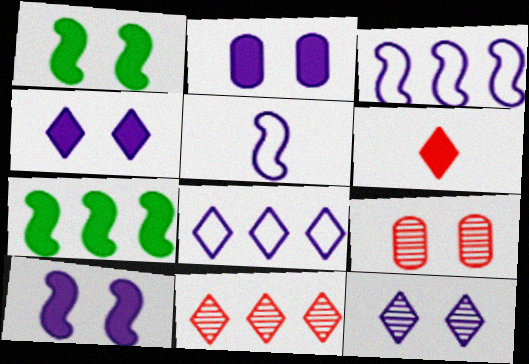[[2, 4, 10], 
[2, 6, 7]]